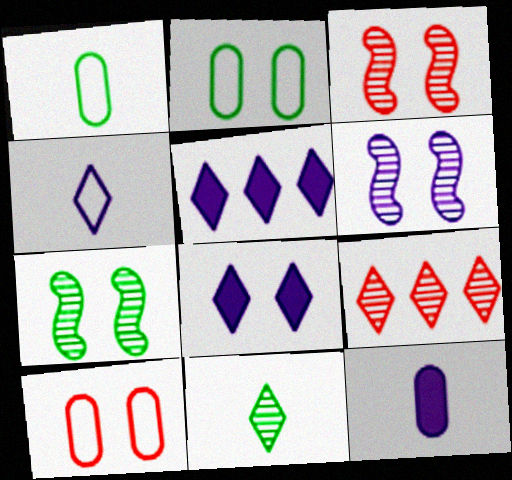[[1, 3, 5], 
[2, 3, 8], 
[3, 6, 7], 
[7, 8, 10]]